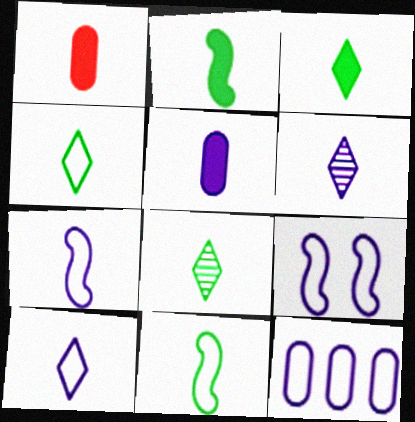[[1, 6, 11], 
[1, 7, 8], 
[3, 4, 8], 
[5, 6, 7], 
[9, 10, 12]]